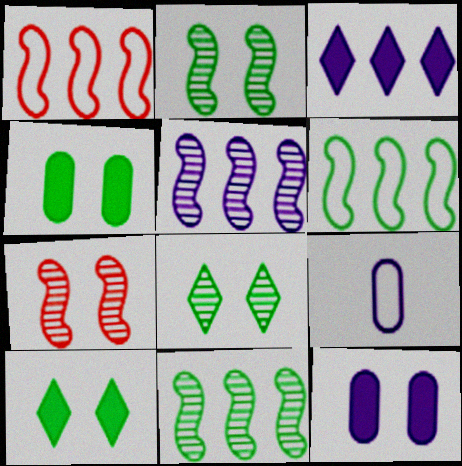[]